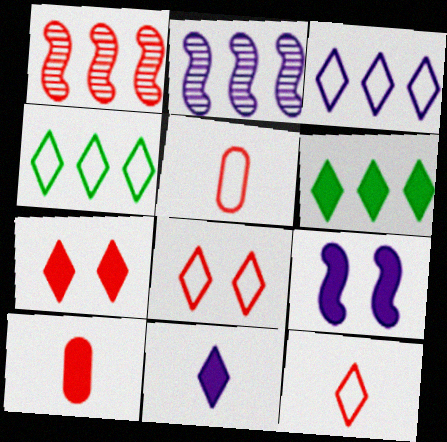[[1, 5, 7], 
[1, 8, 10], 
[6, 7, 11], 
[6, 9, 10]]